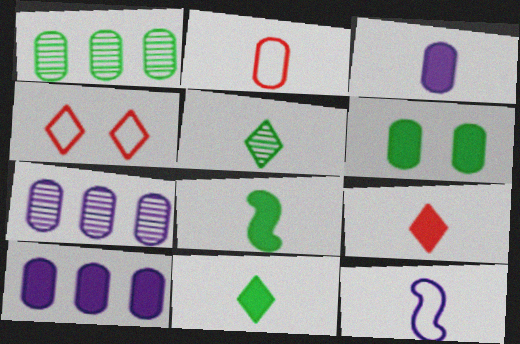[[2, 6, 7], 
[3, 8, 9], 
[4, 7, 8]]